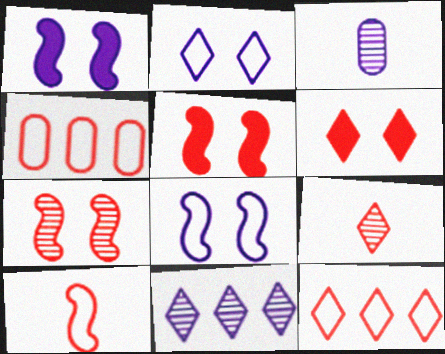[[4, 5, 9], 
[6, 9, 12]]